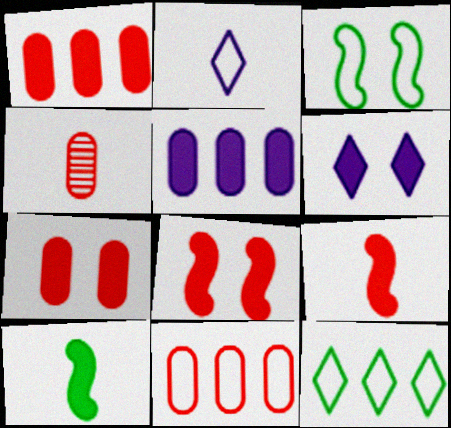[[1, 6, 10], 
[2, 3, 11], 
[2, 4, 10], 
[4, 7, 11]]